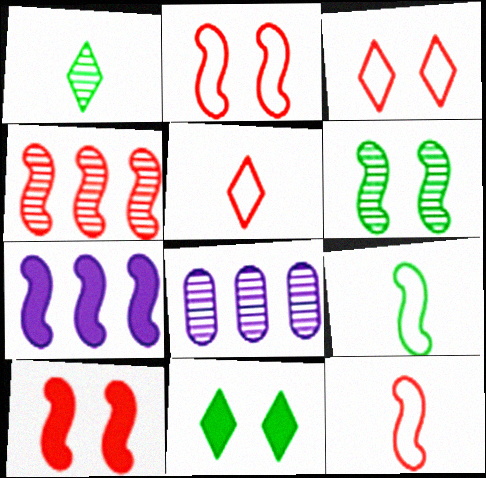[[4, 10, 12], 
[6, 7, 12], 
[8, 11, 12]]